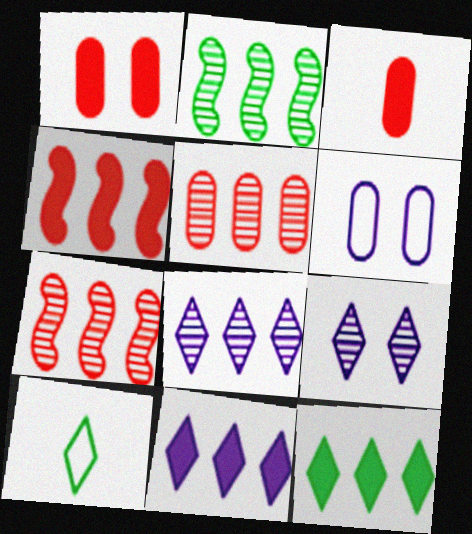[[2, 5, 8]]